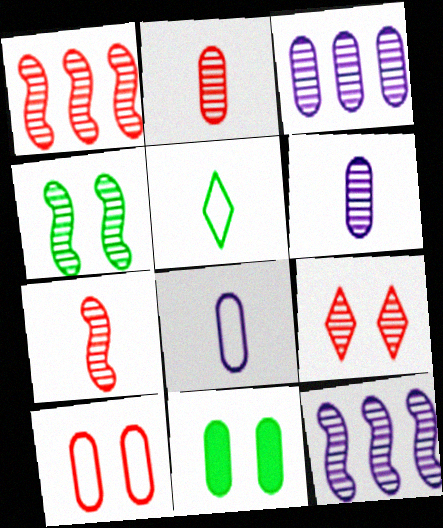[[1, 2, 9], 
[4, 7, 12]]